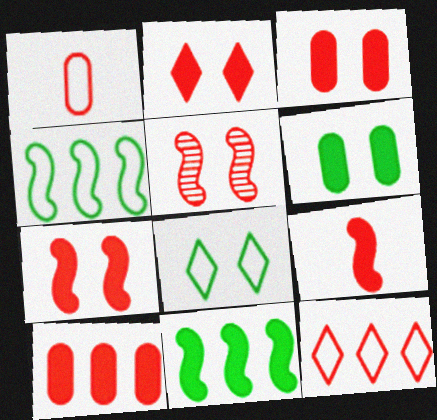[[2, 3, 7], 
[2, 9, 10]]